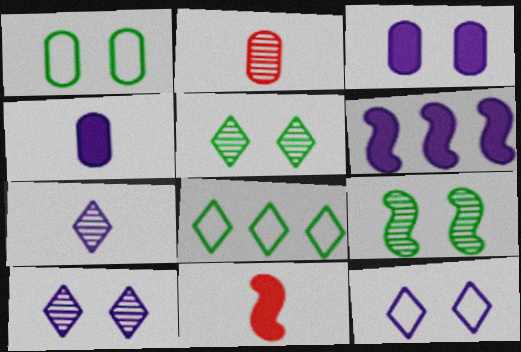[]